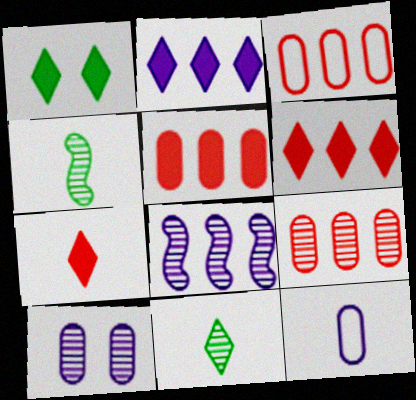[[1, 2, 7], 
[3, 5, 9], 
[4, 7, 12]]